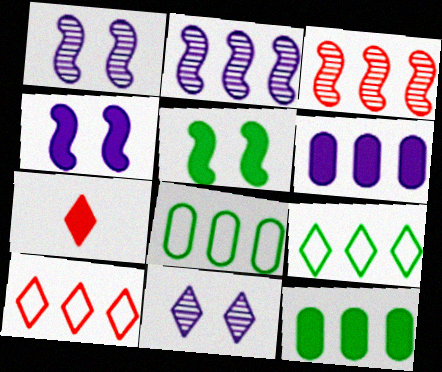[[1, 7, 8], 
[2, 10, 12], 
[3, 6, 9], 
[4, 7, 12], 
[5, 6, 7], 
[7, 9, 11]]